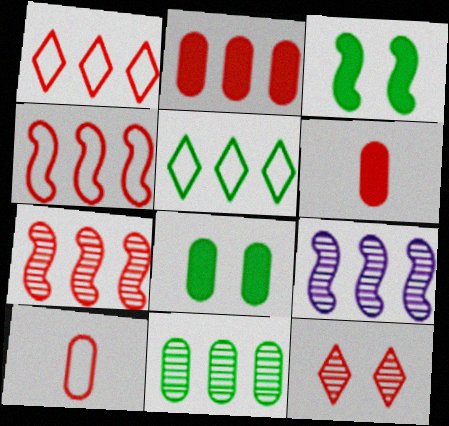[[1, 2, 7], 
[2, 5, 9], 
[4, 6, 12]]